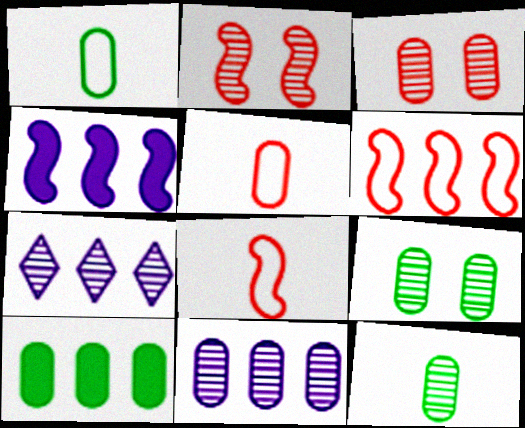[[1, 9, 10], 
[2, 7, 12], 
[3, 11, 12], 
[6, 7, 10]]